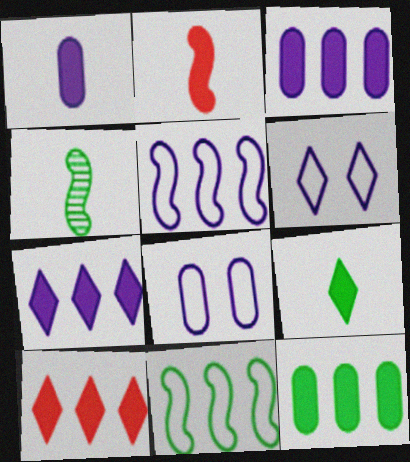[[1, 2, 9], 
[4, 8, 10]]